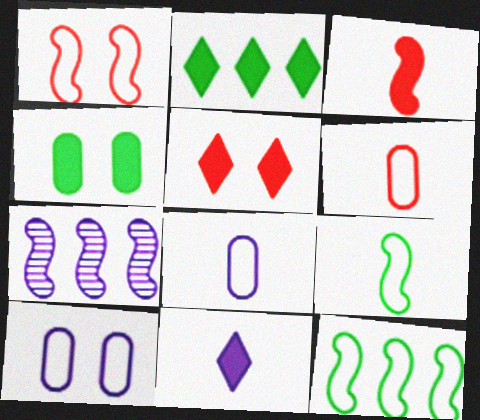[[2, 5, 11], 
[7, 10, 11]]